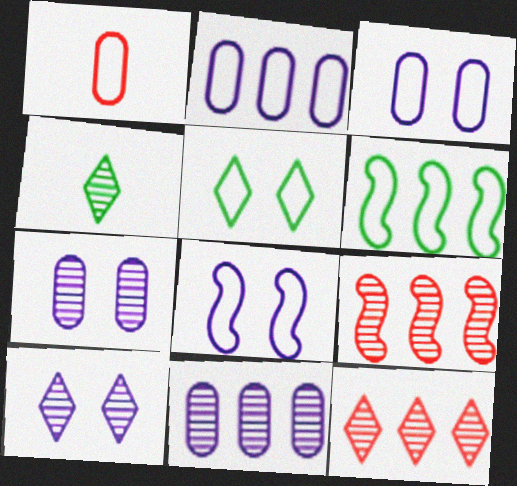[[4, 7, 9], 
[4, 10, 12]]